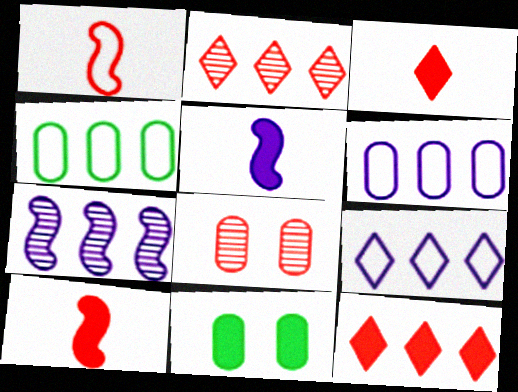[[1, 8, 12], 
[4, 7, 12], 
[5, 11, 12]]